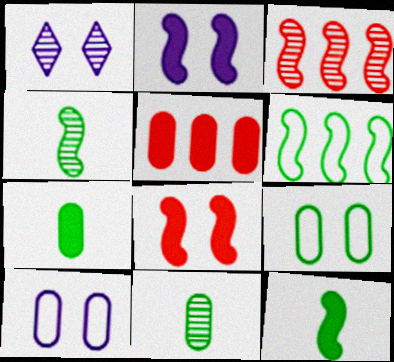[[1, 2, 10], 
[1, 3, 11], 
[1, 8, 9], 
[5, 10, 11]]